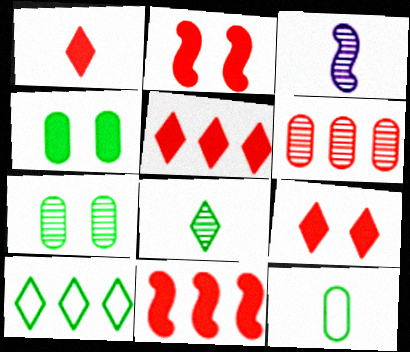[[1, 3, 12], 
[1, 5, 9]]